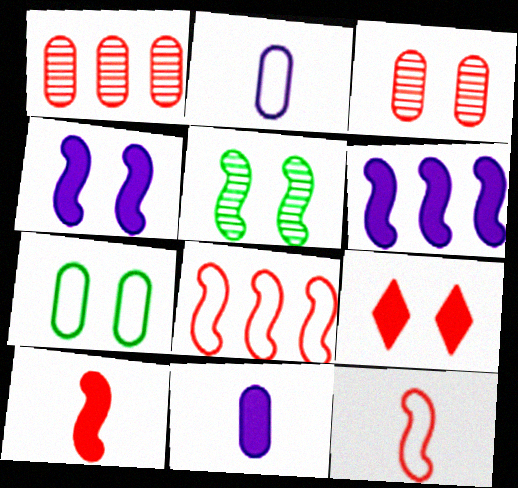[[1, 7, 11], 
[1, 9, 12], 
[5, 6, 12]]